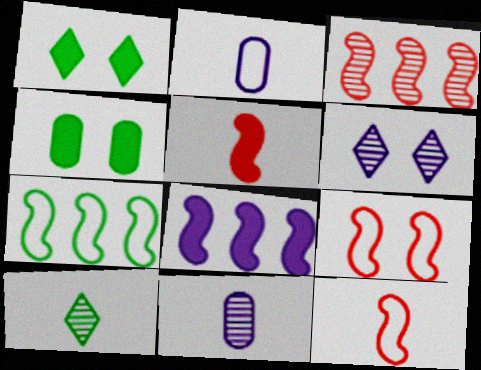[[1, 2, 3], 
[2, 5, 10], 
[2, 6, 8], 
[3, 5, 9], 
[3, 7, 8], 
[4, 6, 9], 
[4, 7, 10]]